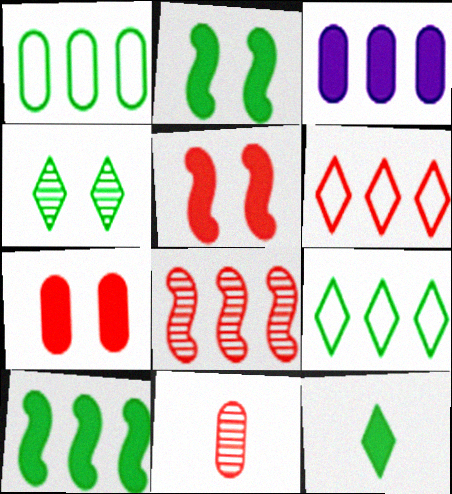[[3, 5, 12], 
[3, 8, 9], 
[4, 9, 12], 
[5, 6, 11]]